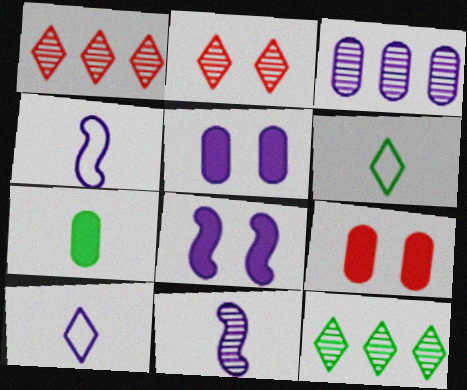[[3, 8, 10], 
[4, 9, 12]]